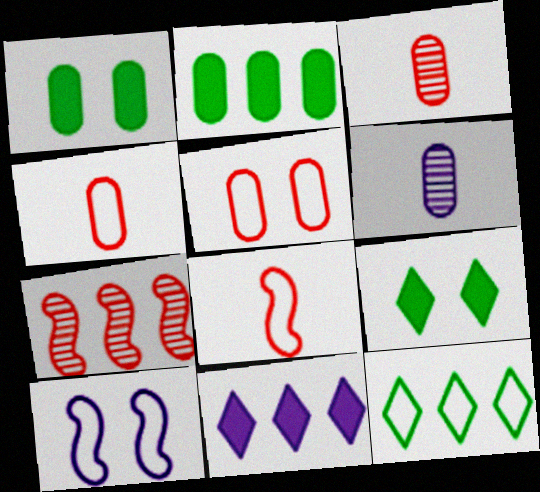[[2, 5, 6], 
[4, 10, 12], 
[6, 10, 11]]